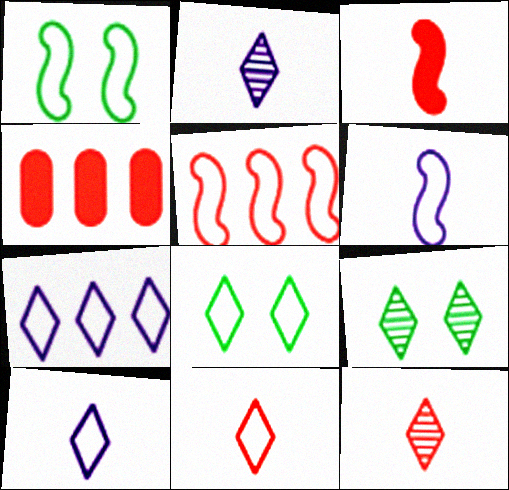[[1, 2, 4], 
[1, 5, 6], 
[4, 6, 9], 
[7, 8, 11]]